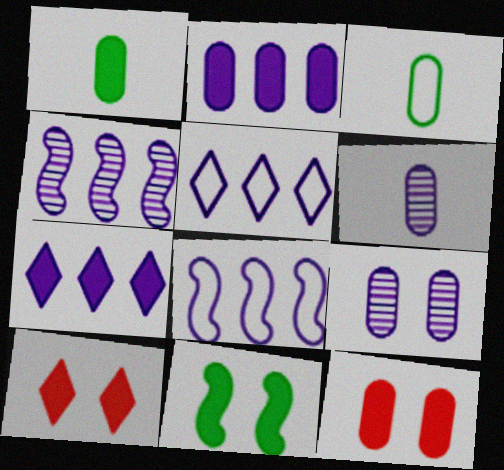[[1, 2, 12], 
[2, 4, 5], 
[3, 4, 10]]